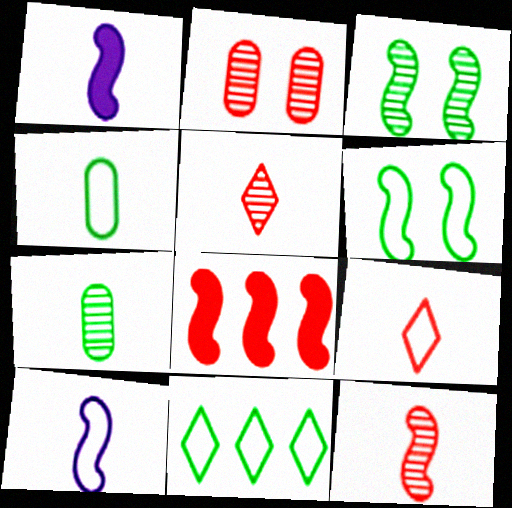[[1, 2, 11], 
[1, 4, 5], 
[1, 7, 9], 
[2, 8, 9], 
[3, 8, 10], 
[4, 6, 11], 
[4, 9, 10]]